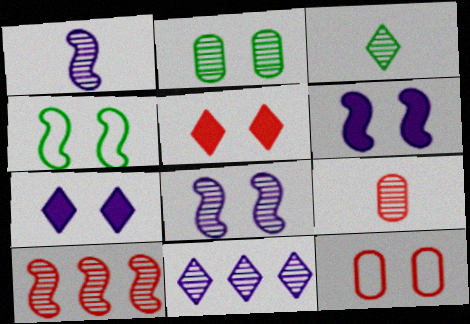[[1, 3, 9]]